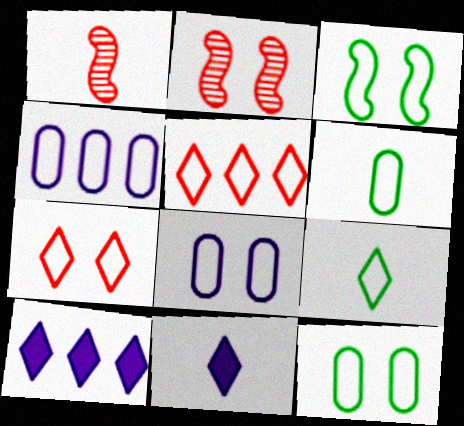[[1, 6, 11], 
[1, 10, 12], 
[2, 6, 10], 
[3, 7, 8]]